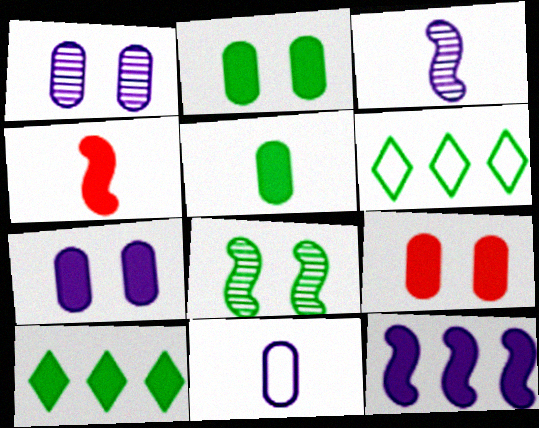[[1, 4, 6], 
[2, 7, 9], 
[3, 6, 9], 
[4, 7, 10], 
[5, 6, 8]]